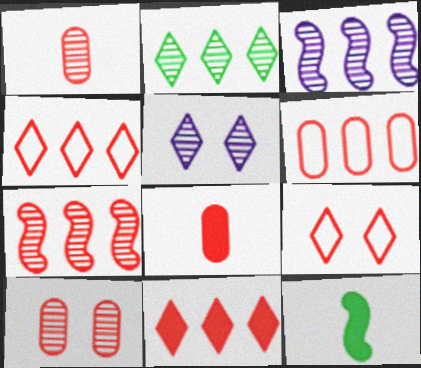[[5, 6, 12], 
[6, 7, 11], 
[6, 8, 10], 
[7, 8, 9]]